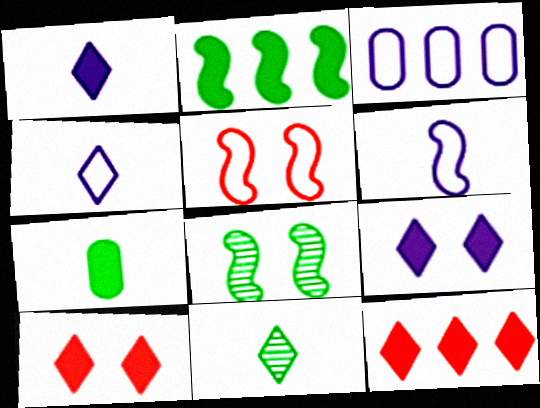[]